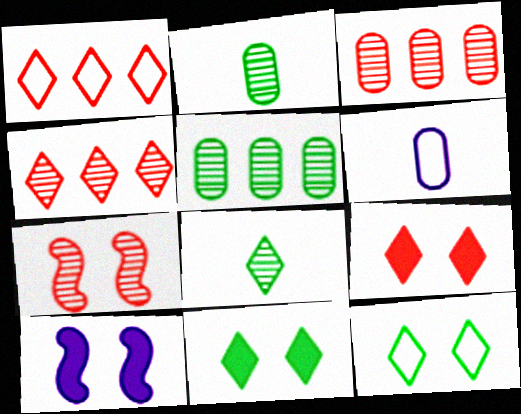[[1, 2, 10]]